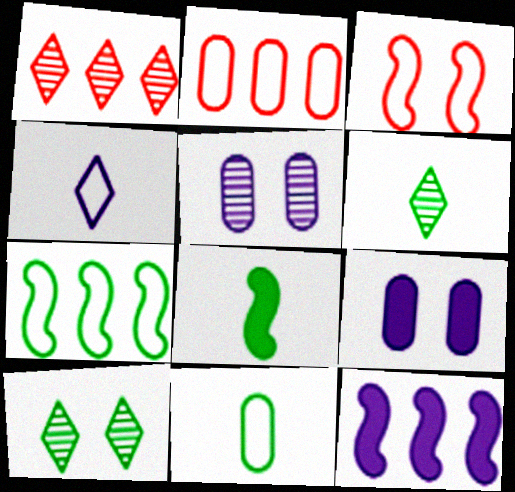[[3, 9, 10], 
[4, 5, 12], 
[6, 8, 11]]